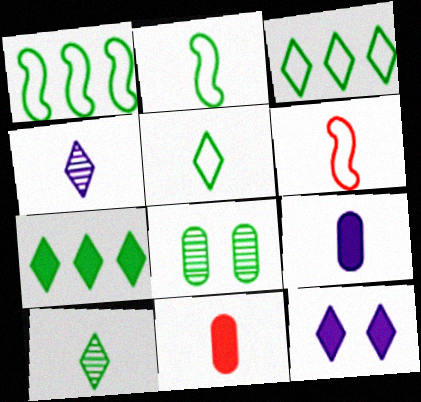[[2, 4, 11], 
[2, 7, 8], 
[6, 9, 10]]